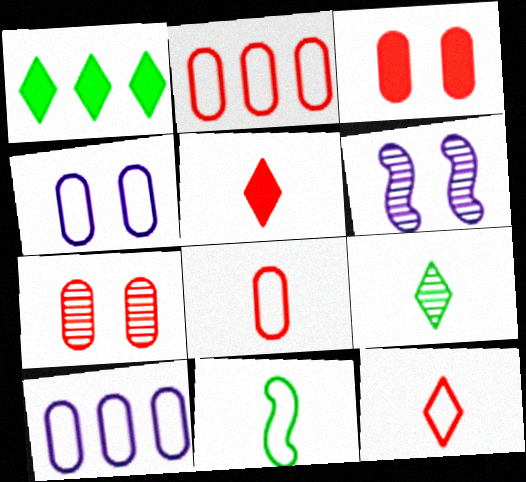[[1, 6, 8]]